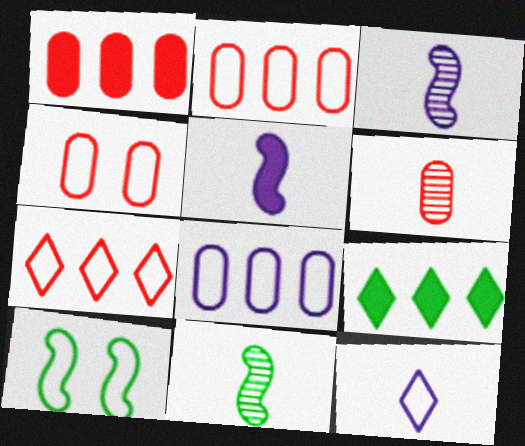[[1, 4, 6], 
[2, 10, 12], 
[3, 4, 9]]